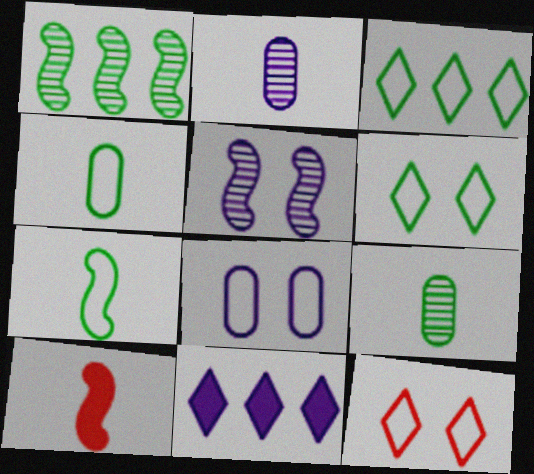[]